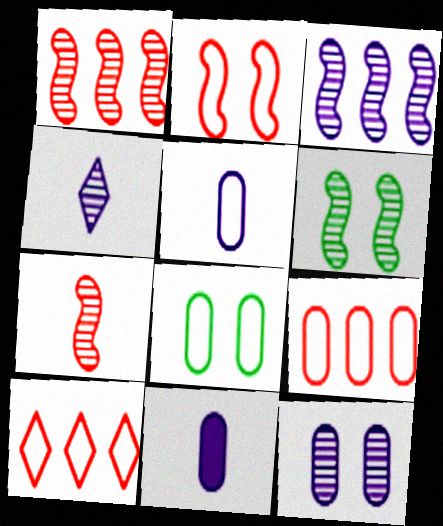[[3, 4, 12], 
[3, 6, 7], 
[5, 8, 9], 
[6, 10, 11]]